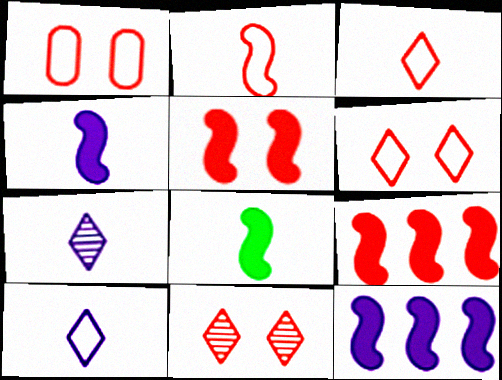[[1, 5, 11], 
[5, 8, 12]]